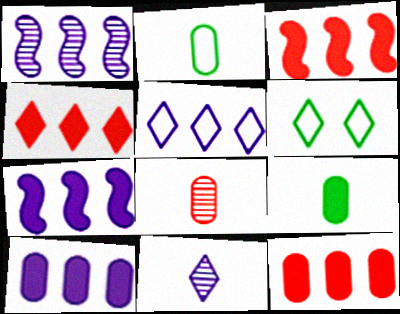[[1, 5, 10], 
[3, 4, 12], 
[4, 6, 11], 
[6, 7, 8]]